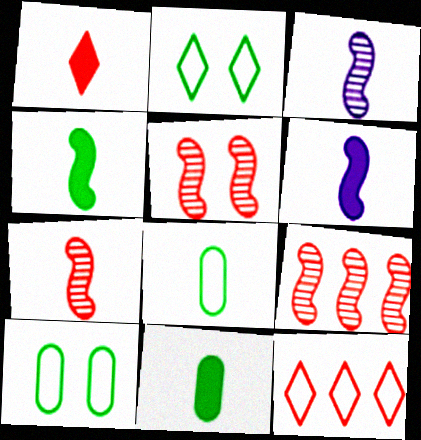[[1, 3, 8], 
[1, 6, 11], 
[5, 7, 9]]